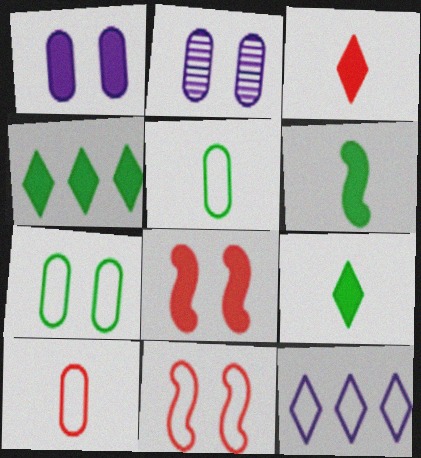[[5, 11, 12]]